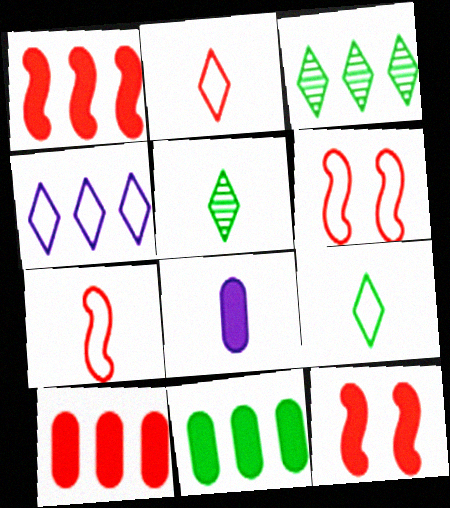[[3, 6, 8], 
[5, 7, 8]]